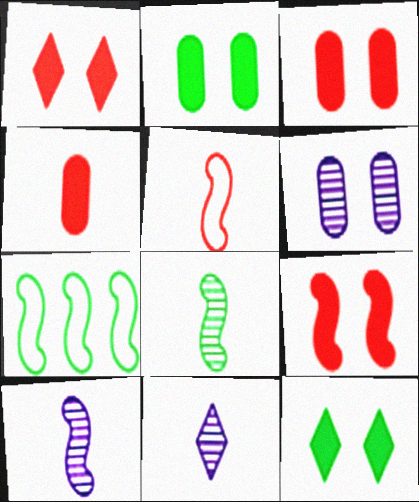[[1, 3, 9], 
[3, 7, 11], 
[7, 9, 10]]